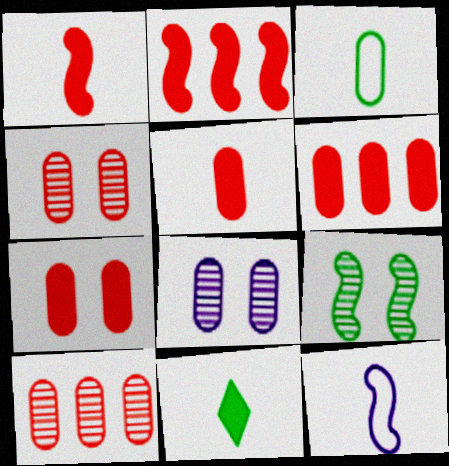[[2, 9, 12], 
[3, 6, 8], 
[5, 6, 7]]